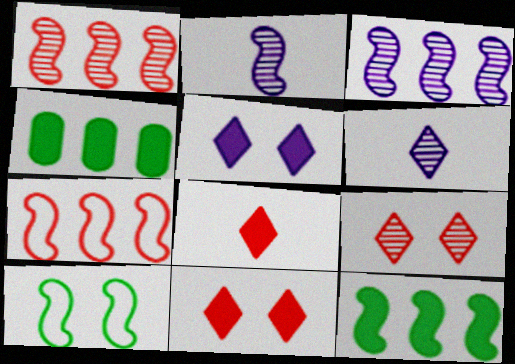[[3, 7, 12]]